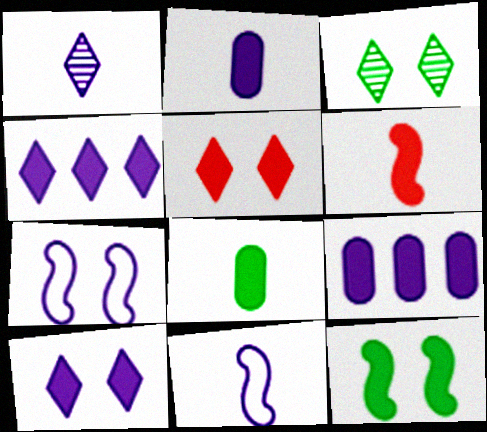[[1, 2, 11], 
[1, 7, 9]]